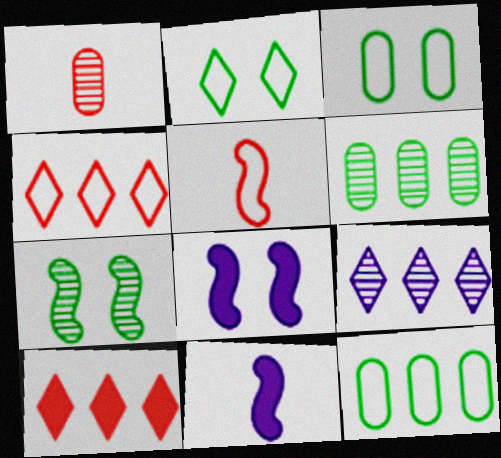[[1, 7, 9]]